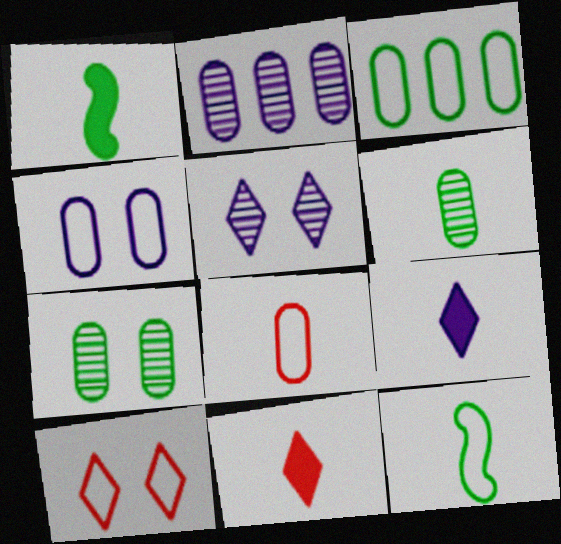[[1, 2, 10], 
[3, 4, 8]]